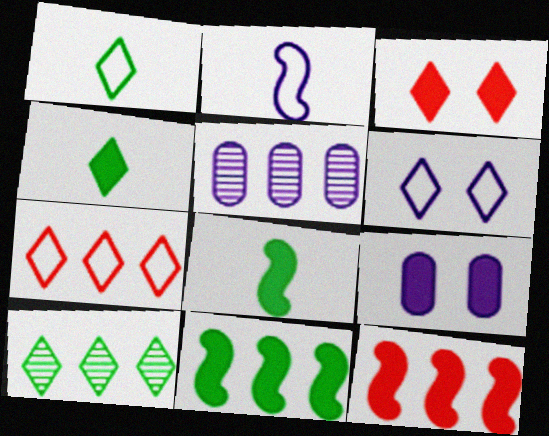[[1, 6, 7], 
[4, 9, 12], 
[5, 7, 11]]